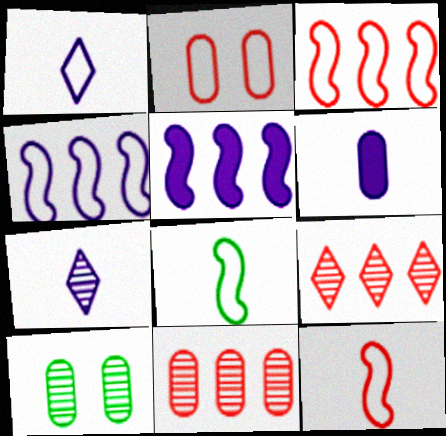[]